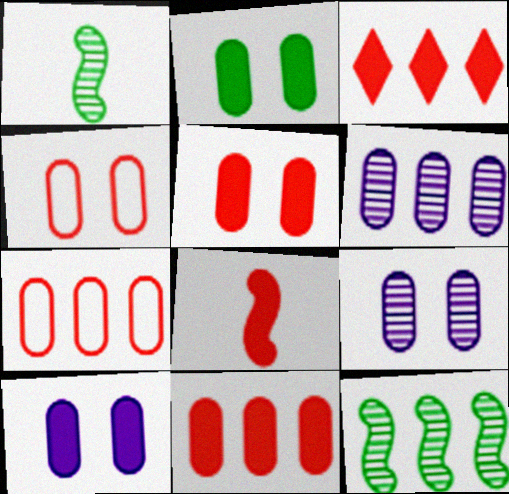[[2, 4, 9], 
[2, 5, 10], 
[3, 5, 8]]